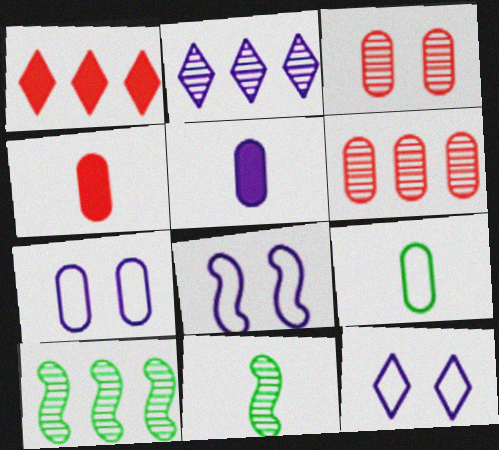[[1, 7, 11], 
[2, 3, 11], 
[2, 5, 8], 
[2, 6, 10], 
[4, 10, 12], 
[7, 8, 12]]